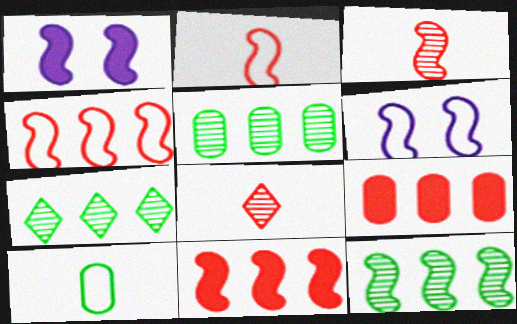[[1, 2, 12], 
[5, 7, 12]]